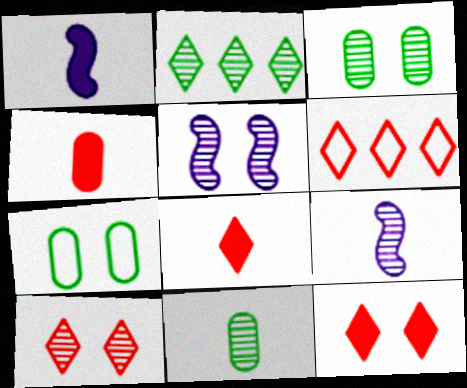[[1, 3, 6], 
[3, 5, 10], 
[5, 7, 12], 
[6, 8, 10]]